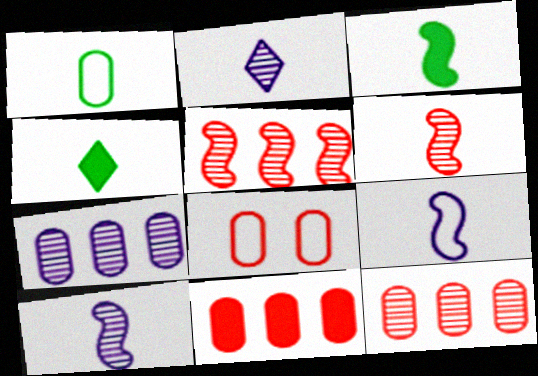[[3, 6, 9]]